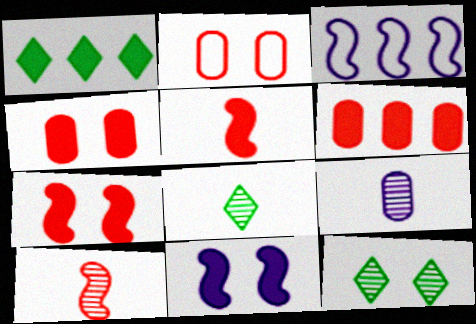[[2, 11, 12], 
[3, 4, 8], 
[8, 9, 10]]